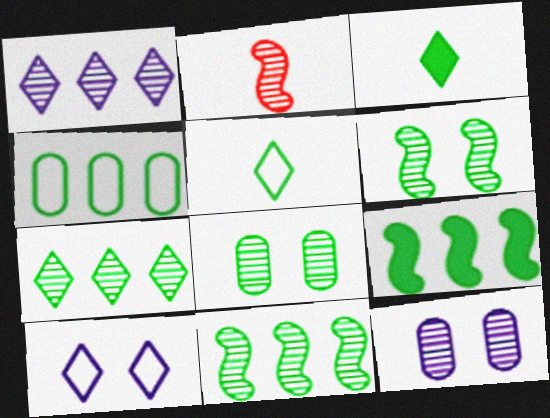[[1, 2, 8], 
[2, 7, 12], 
[3, 4, 6], 
[4, 7, 9], 
[5, 8, 9]]